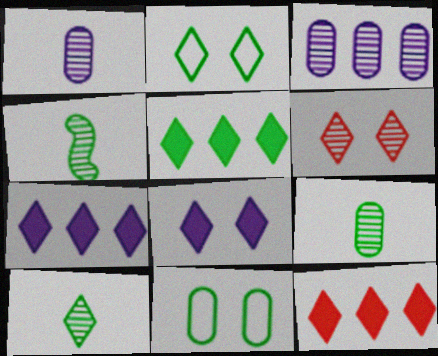[[2, 5, 10], 
[2, 6, 8], 
[3, 4, 6], 
[4, 5, 11], 
[4, 9, 10], 
[5, 7, 12]]